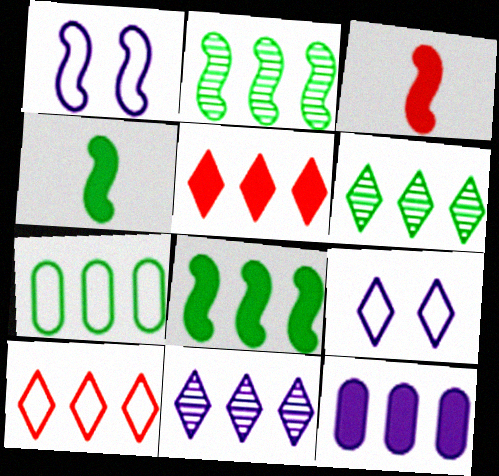[[1, 2, 3], 
[2, 10, 12], 
[5, 8, 12], 
[6, 7, 8]]